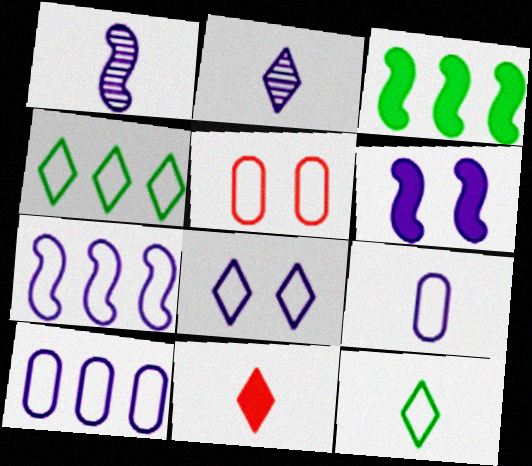[[1, 6, 7], 
[2, 3, 5], 
[2, 6, 10], 
[2, 11, 12], 
[5, 7, 12], 
[7, 8, 9]]